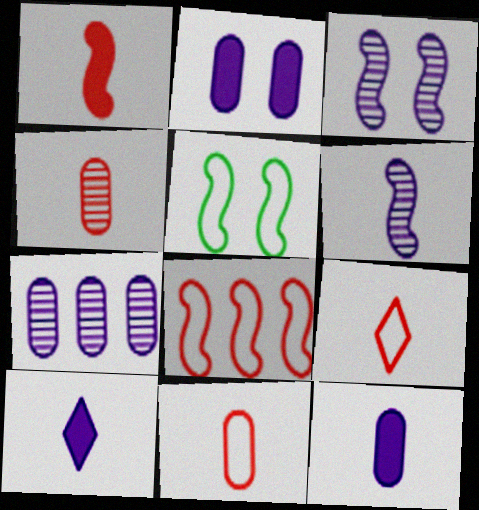[[1, 4, 9]]